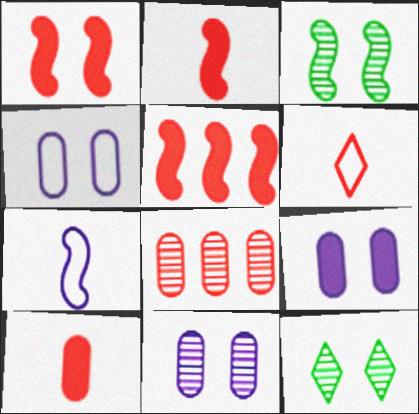[[1, 2, 5], 
[1, 4, 12], 
[1, 6, 8], 
[3, 5, 7], 
[4, 9, 11]]